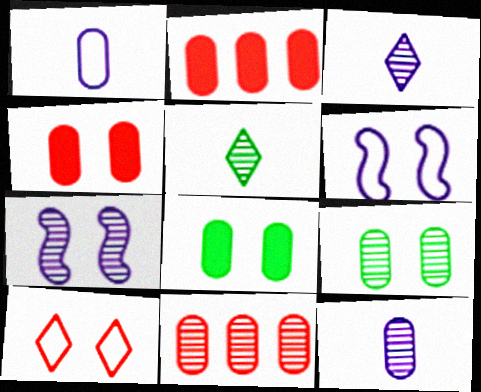[[1, 2, 9], 
[1, 8, 11], 
[2, 5, 6], 
[5, 7, 11], 
[7, 8, 10], 
[9, 11, 12]]